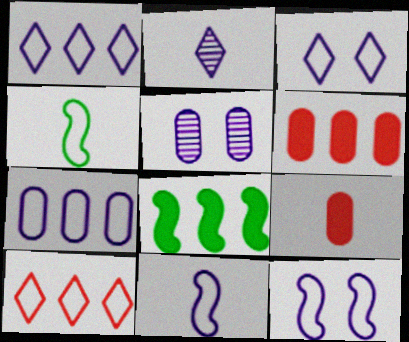[[2, 4, 9], 
[3, 7, 11]]